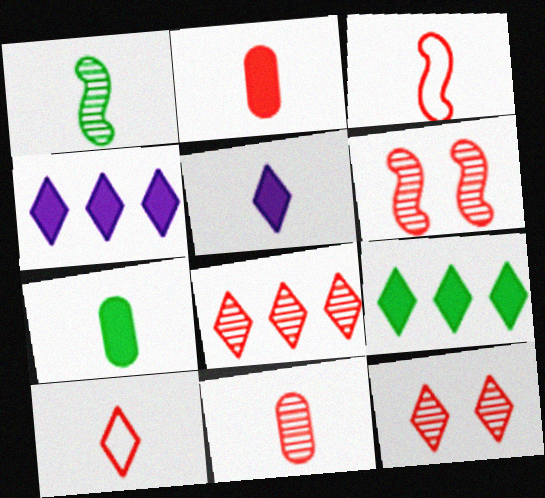[[6, 8, 11]]